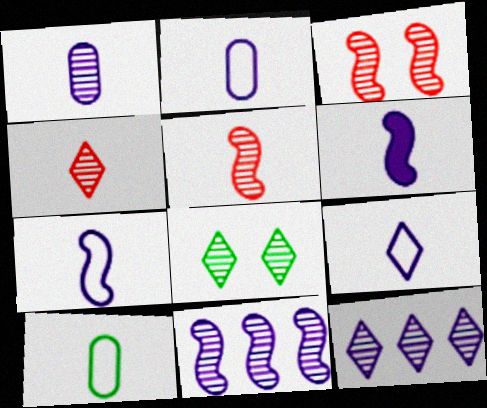[[1, 6, 9], 
[2, 7, 9], 
[4, 6, 10], 
[4, 8, 12]]